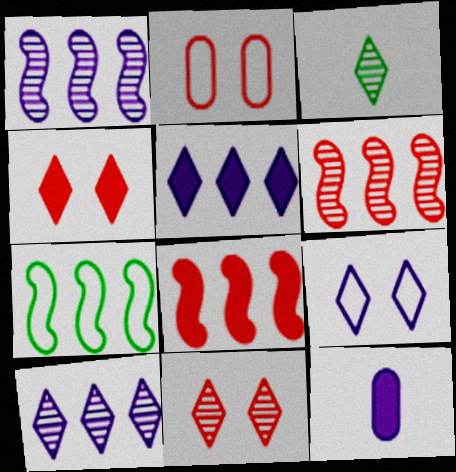[[1, 7, 8], 
[1, 9, 12], 
[3, 10, 11], 
[7, 11, 12]]